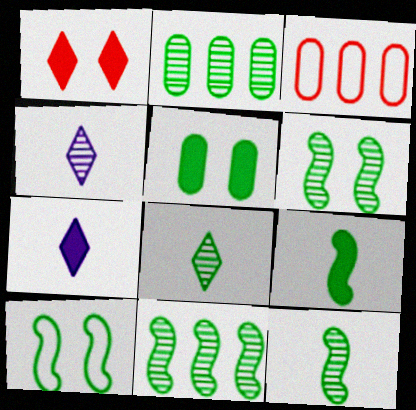[[2, 6, 8], 
[3, 6, 7], 
[6, 11, 12], 
[9, 10, 11]]